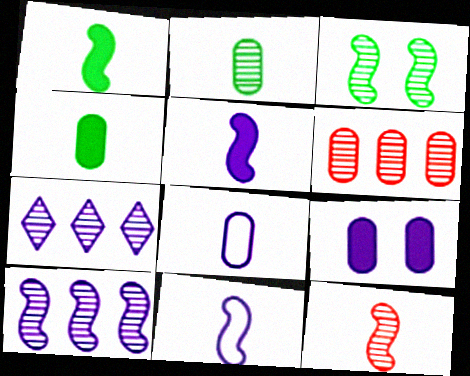[[1, 11, 12], 
[3, 10, 12], 
[7, 9, 11]]